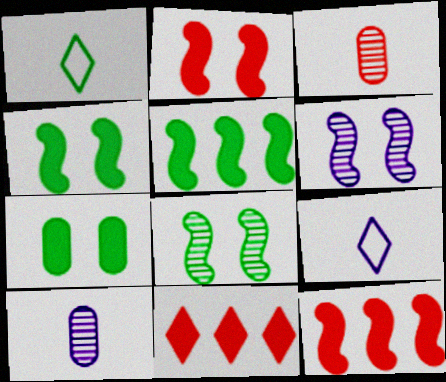[]